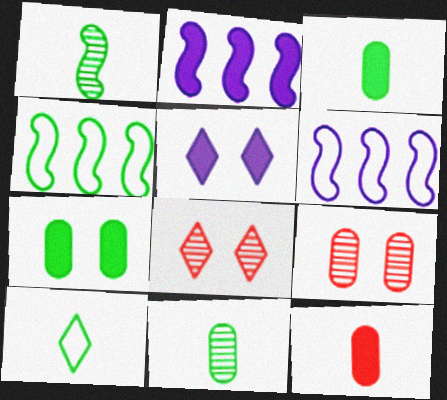[[1, 3, 10], 
[2, 9, 10], 
[3, 6, 8]]